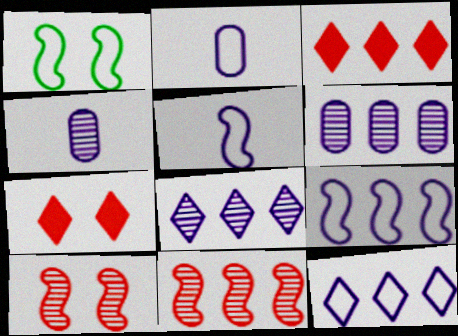[[1, 3, 4]]